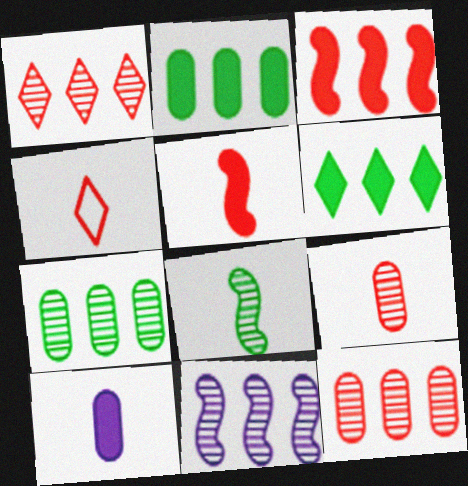[[1, 7, 11], 
[4, 5, 9], 
[4, 8, 10]]